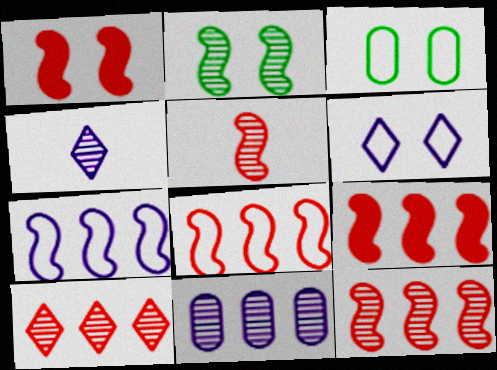[[1, 5, 8], 
[3, 4, 9], 
[8, 9, 12]]